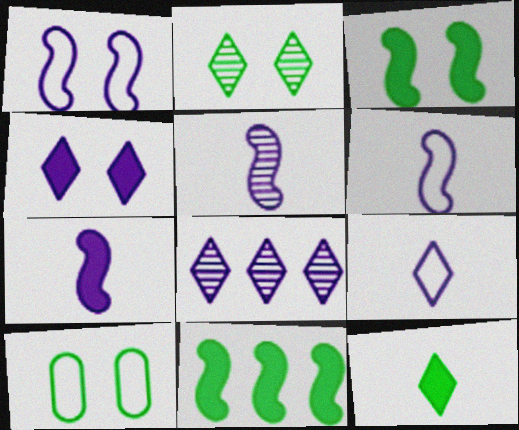[[2, 3, 10], 
[4, 8, 9], 
[5, 6, 7]]